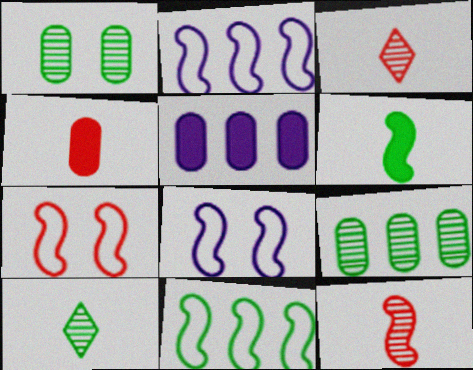[[5, 7, 10]]